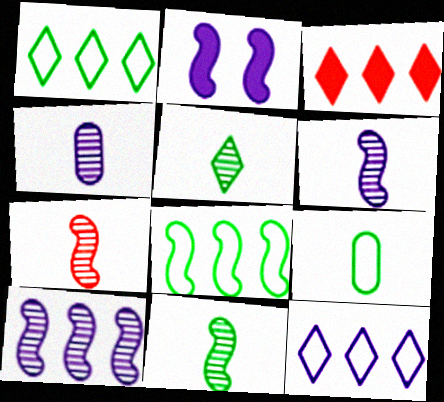[[2, 4, 12], 
[2, 7, 8], 
[4, 5, 7], 
[6, 7, 11]]